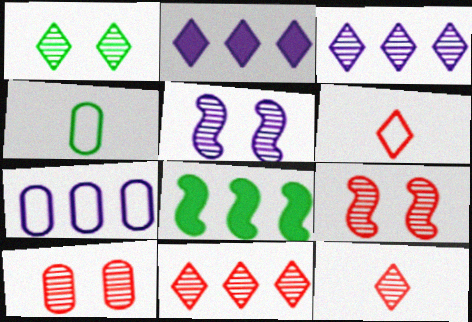[[1, 2, 6], 
[1, 3, 12], 
[1, 4, 8], 
[1, 5, 10], 
[2, 4, 9], 
[7, 8, 11]]